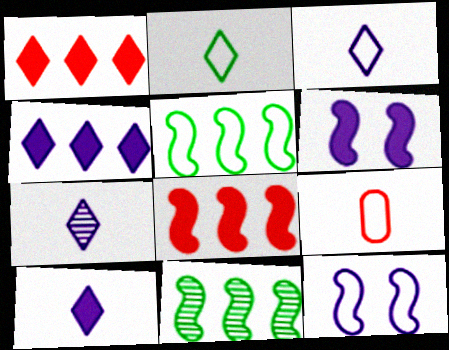[[3, 7, 10]]